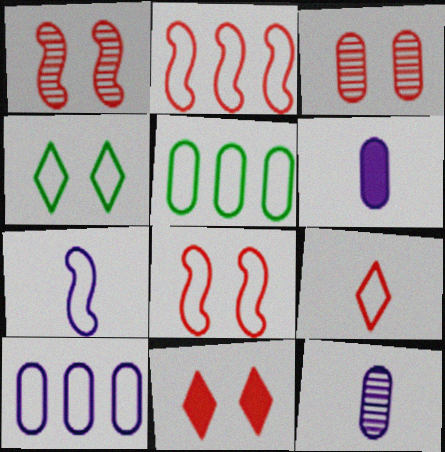[[3, 5, 6], 
[3, 8, 11]]